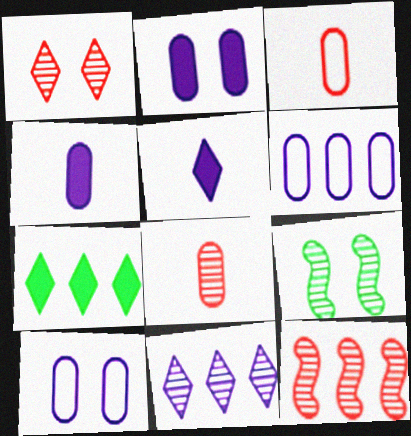[[1, 8, 12], 
[6, 7, 12], 
[8, 9, 11]]